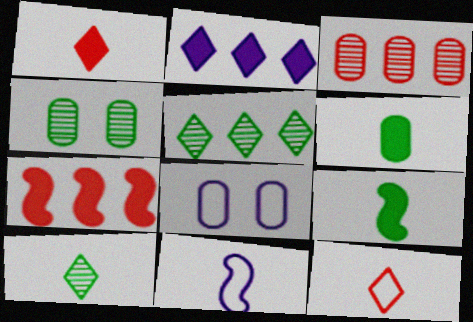[[3, 6, 8], 
[7, 8, 10]]